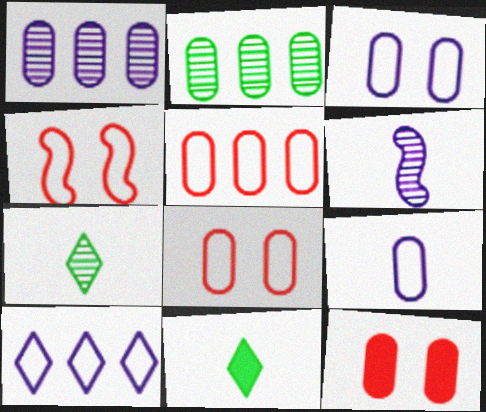[[1, 4, 11], 
[2, 9, 12]]